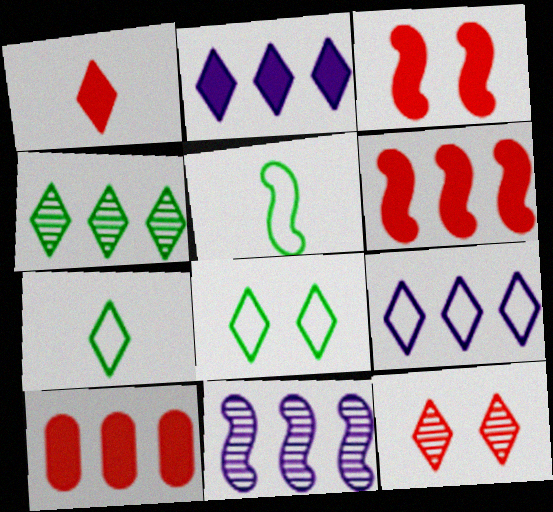[[1, 3, 10], 
[2, 7, 12], 
[3, 5, 11]]